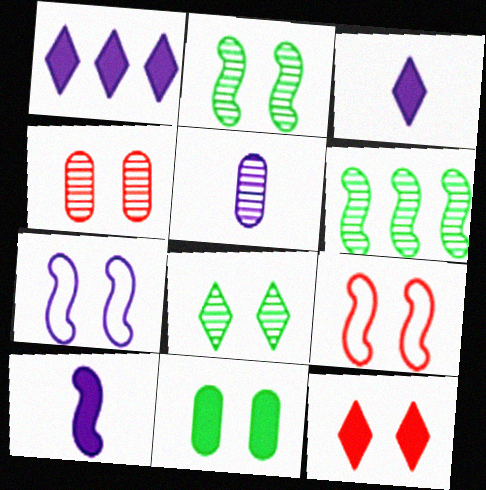[[1, 5, 7], 
[4, 9, 12], 
[6, 9, 10]]